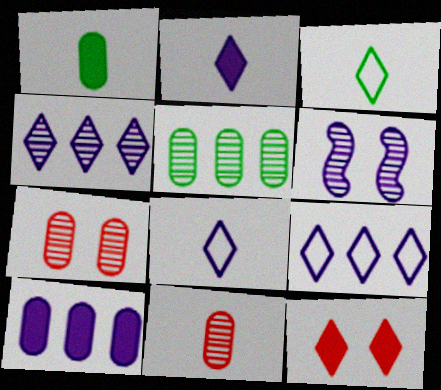[[3, 4, 12], 
[6, 8, 10]]